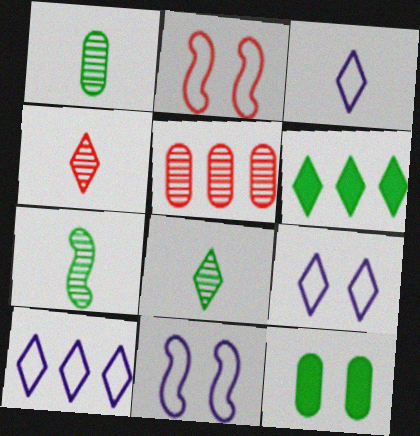[[1, 7, 8], 
[3, 9, 10], 
[4, 6, 9]]